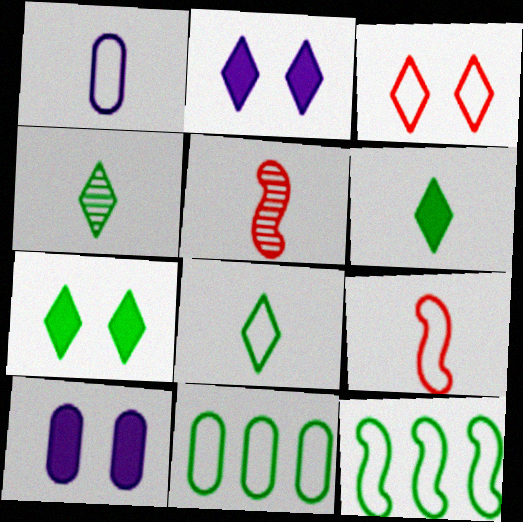[[1, 3, 12], 
[1, 5, 6], 
[1, 8, 9], 
[2, 5, 11], 
[4, 6, 8]]